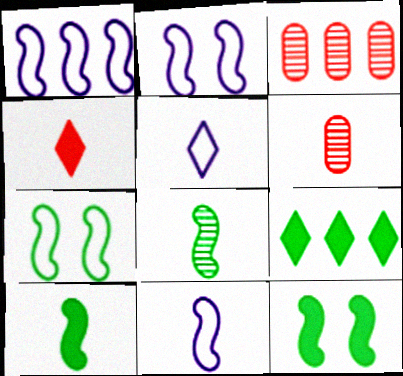[[1, 2, 11], 
[1, 3, 9], 
[2, 6, 9], 
[3, 5, 12], 
[5, 6, 10]]